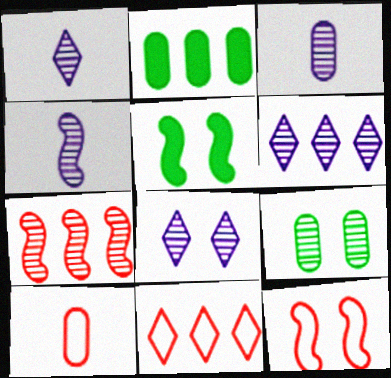[[1, 2, 12], 
[1, 3, 4], 
[1, 6, 8], 
[1, 7, 9], 
[3, 5, 11], 
[5, 6, 10], 
[10, 11, 12]]